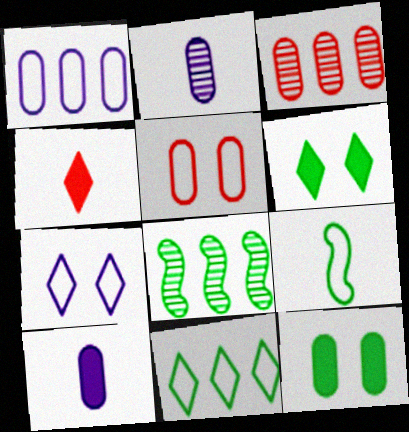[[2, 4, 9]]